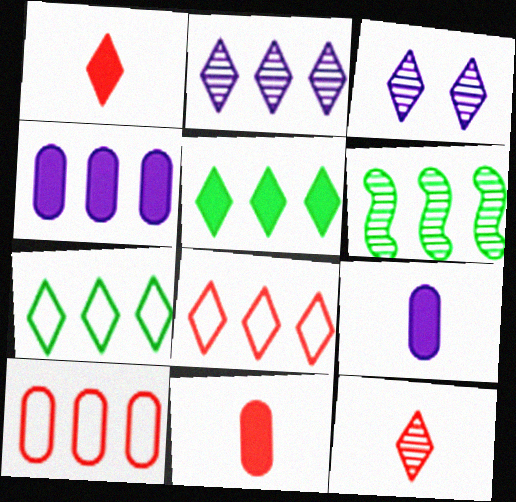[[1, 3, 7], 
[2, 5, 8], 
[4, 6, 8]]